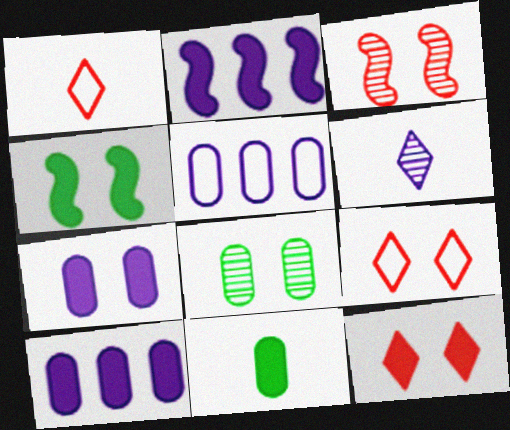[[1, 2, 8], 
[2, 11, 12], 
[4, 7, 12]]